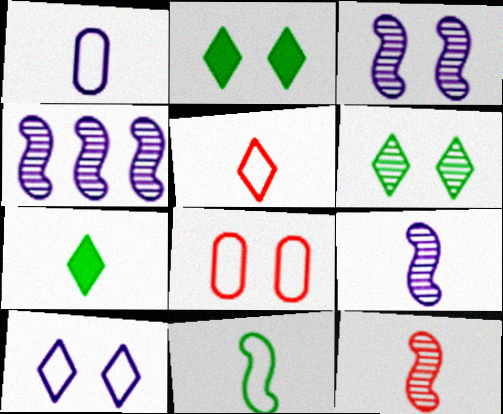[[1, 5, 11], 
[1, 7, 12], 
[2, 3, 8], 
[3, 4, 9], 
[4, 7, 8]]